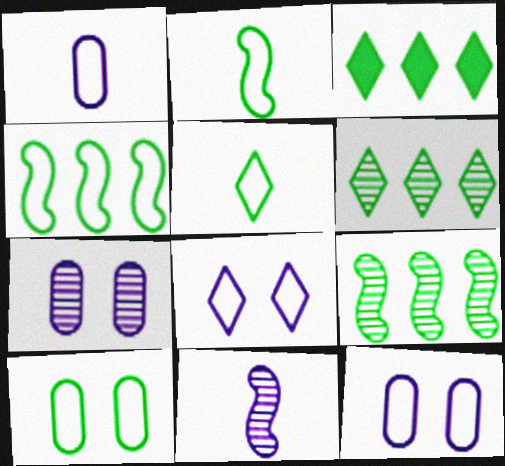[[4, 5, 10]]